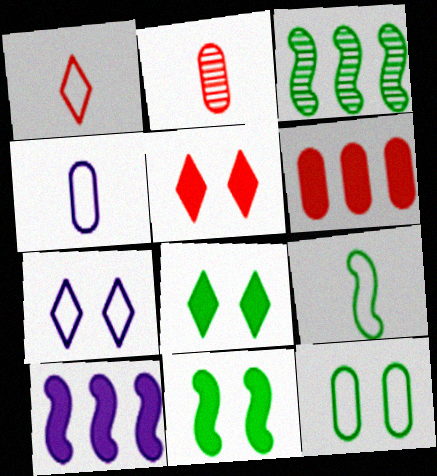[[1, 4, 9], 
[3, 4, 5], 
[3, 9, 11]]